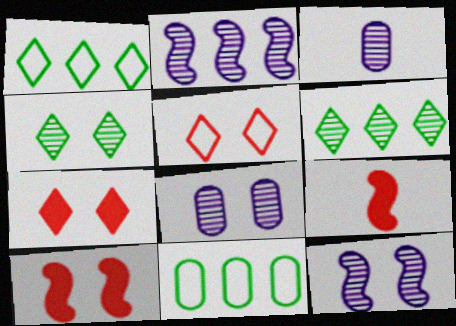[[1, 3, 10], 
[1, 8, 9]]